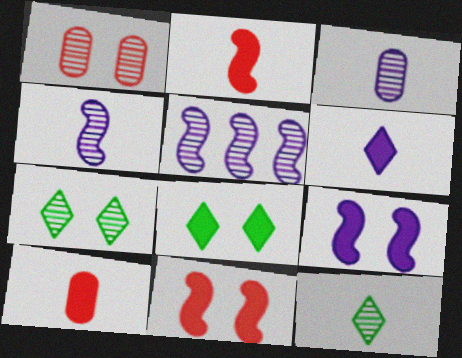[[1, 5, 12]]